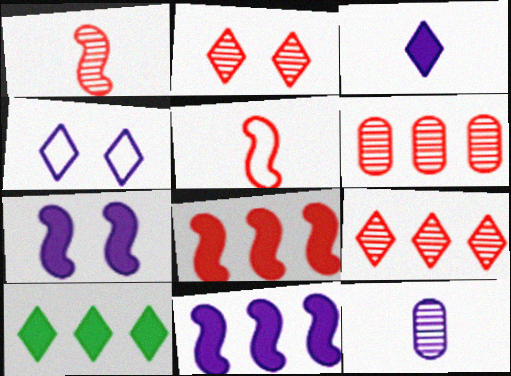[[1, 2, 6], 
[4, 11, 12]]